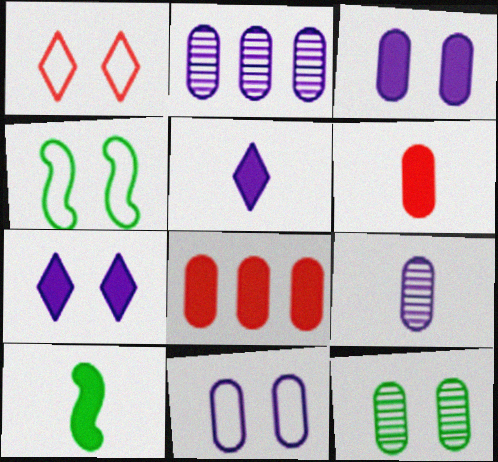[[1, 2, 10], 
[1, 4, 11], 
[5, 6, 10], 
[7, 8, 10]]